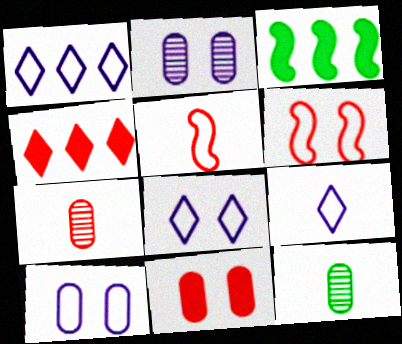[[1, 8, 9], 
[3, 7, 8], 
[4, 6, 7]]